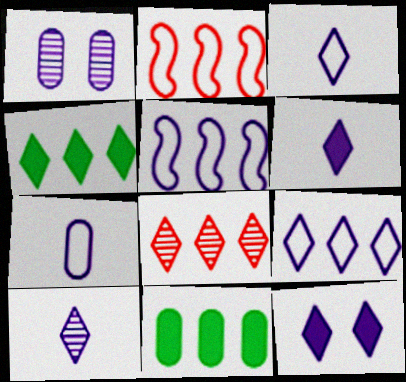[[1, 5, 6], 
[3, 6, 10], 
[4, 8, 9], 
[5, 8, 11], 
[9, 10, 12]]